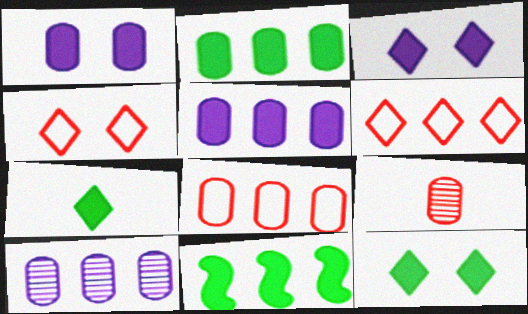[[2, 8, 10], 
[6, 10, 11]]